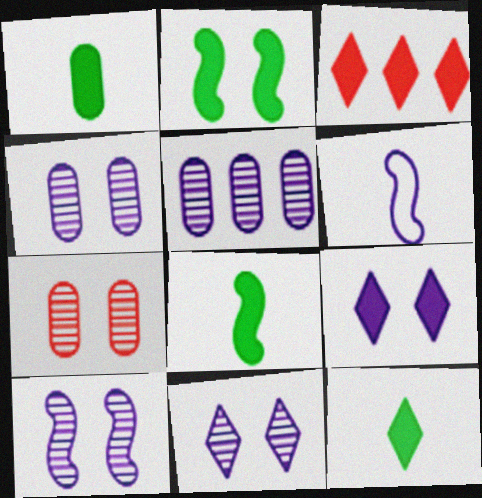[[1, 8, 12], 
[3, 9, 12], 
[4, 10, 11], 
[5, 6, 9]]